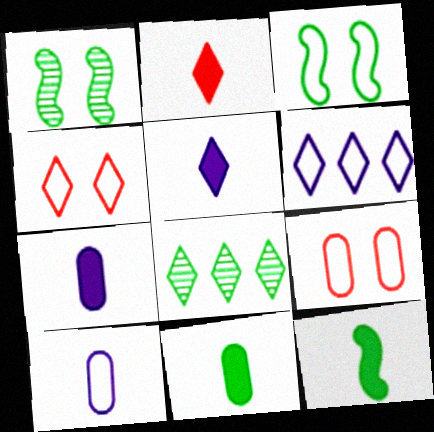[[2, 7, 12], 
[3, 8, 11], 
[4, 5, 8]]